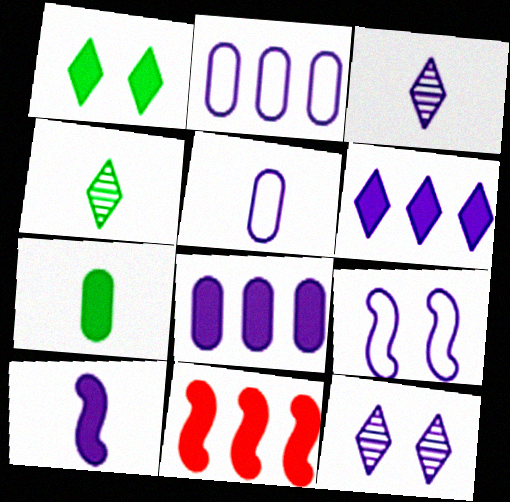[[2, 10, 12], 
[3, 5, 10], 
[3, 8, 9]]